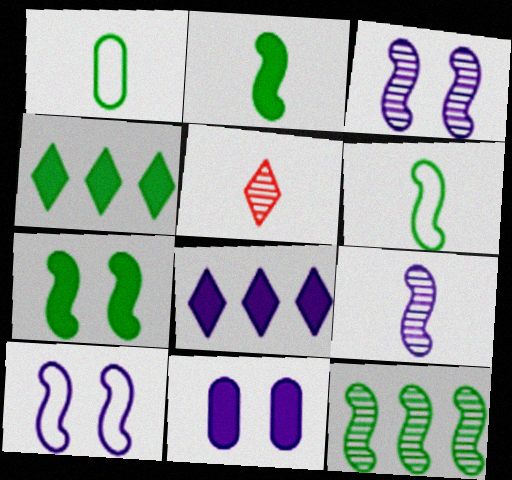[[6, 7, 12]]